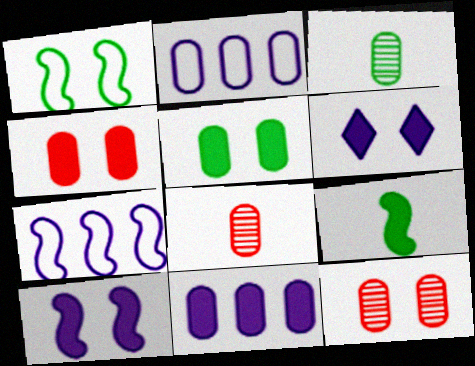[[1, 6, 12], 
[2, 3, 4], 
[2, 5, 8]]